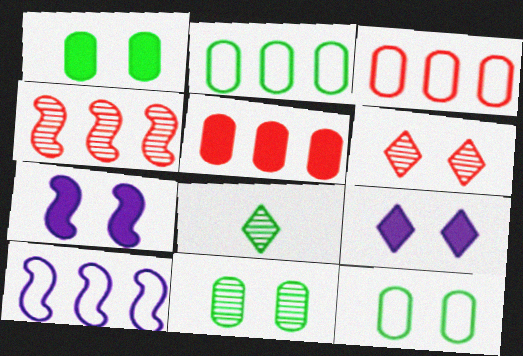[[1, 11, 12], 
[3, 7, 8], 
[6, 7, 12]]